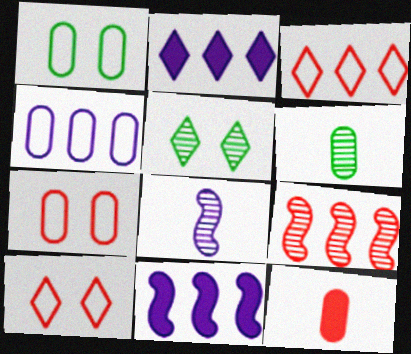[[6, 10, 11], 
[9, 10, 12]]